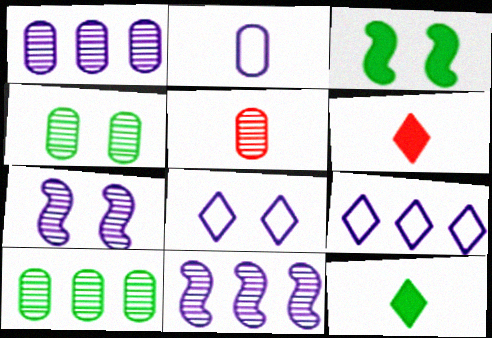[[1, 4, 5], 
[3, 5, 9]]